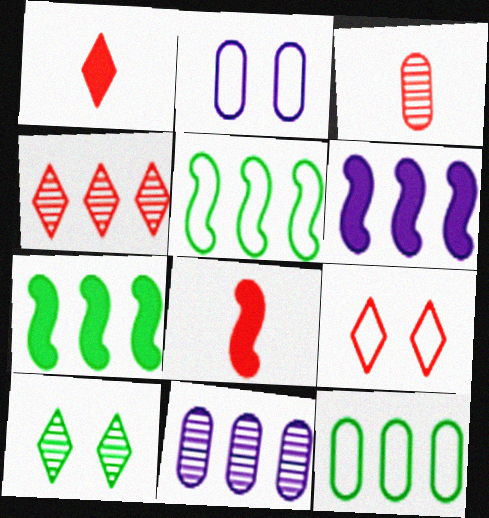[[1, 4, 9], 
[4, 6, 12]]